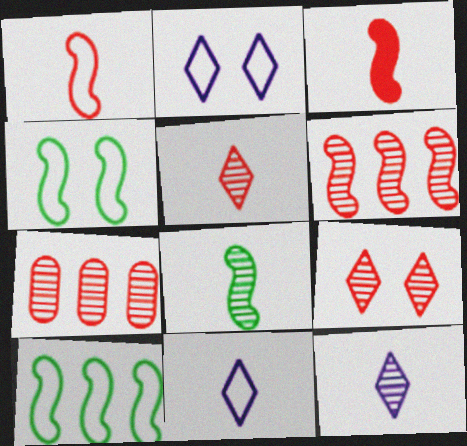[]